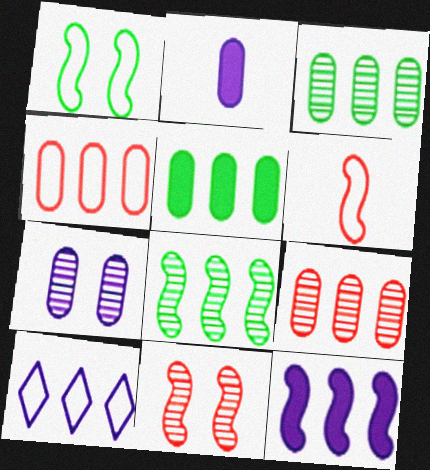[]